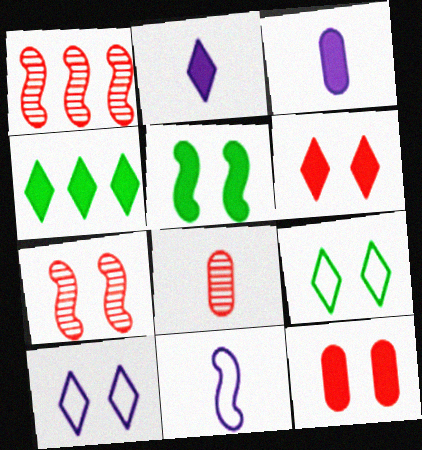[[1, 3, 9], 
[1, 5, 11], 
[2, 4, 6]]